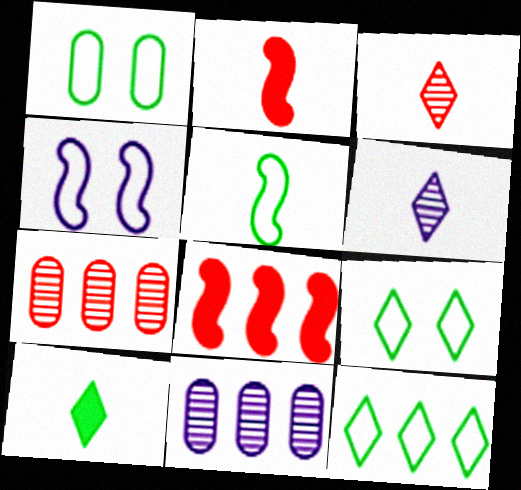[[1, 5, 12], 
[1, 6, 8], 
[2, 9, 11], 
[4, 7, 10], 
[8, 11, 12]]